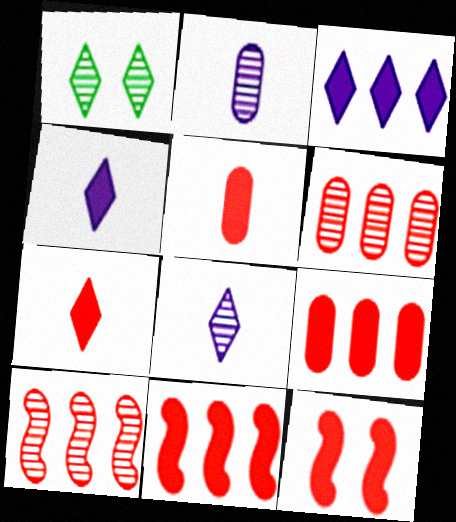[[1, 2, 10], 
[7, 9, 12]]